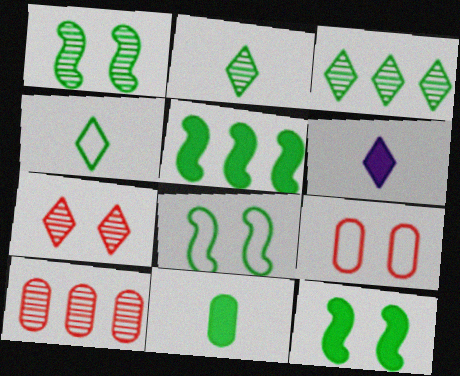[[1, 8, 12], 
[3, 8, 11], 
[6, 8, 10]]